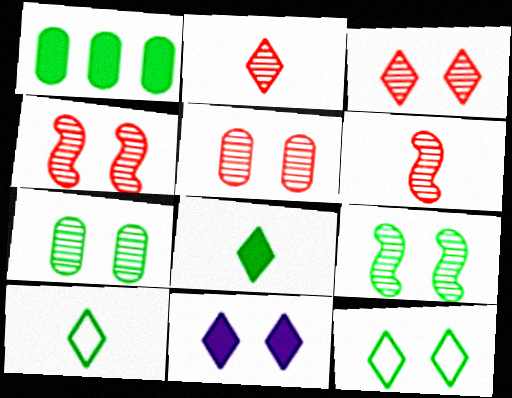[[1, 9, 10], 
[3, 4, 5], 
[3, 11, 12]]